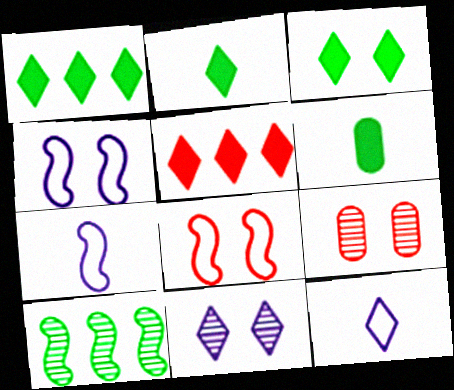[[1, 2, 3], 
[1, 7, 9], 
[3, 4, 9]]